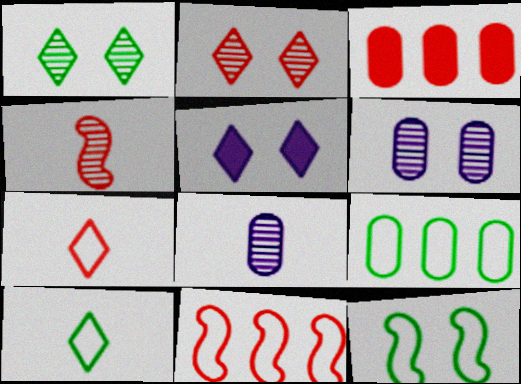[[4, 5, 9], 
[9, 10, 12]]